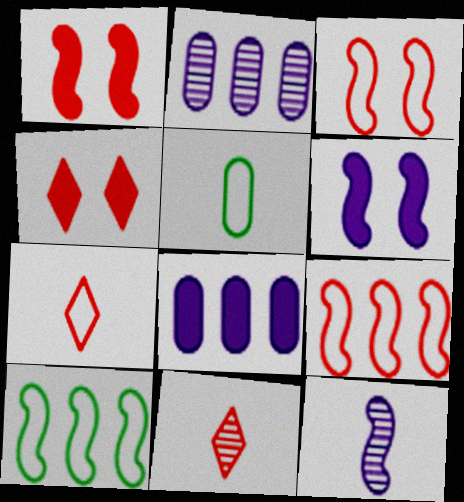[[1, 10, 12]]